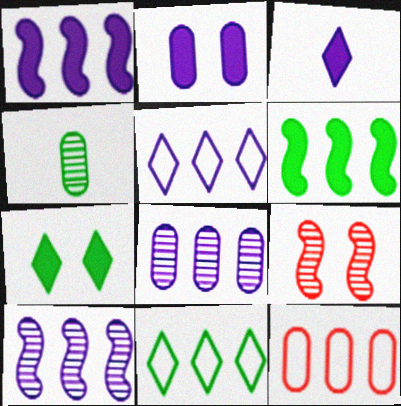[[1, 2, 3], 
[1, 5, 8], 
[2, 4, 12]]